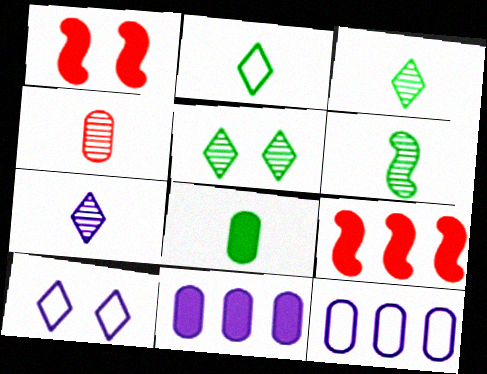[[1, 3, 12], 
[2, 6, 8], 
[4, 6, 7]]